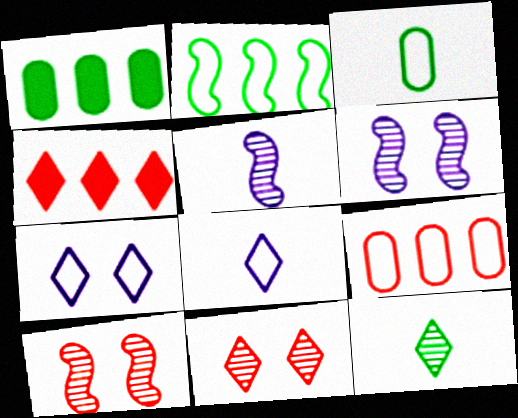[[1, 8, 10], 
[3, 4, 6], 
[4, 7, 12]]